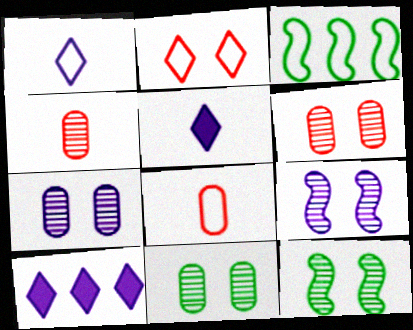[[3, 5, 6], 
[6, 7, 11], 
[8, 10, 12]]